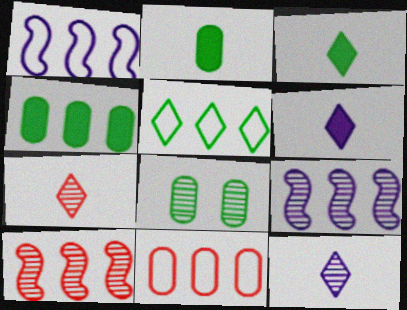[[1, 5, 11], 
[7, 8, 9], 
[8, 10, 12]]